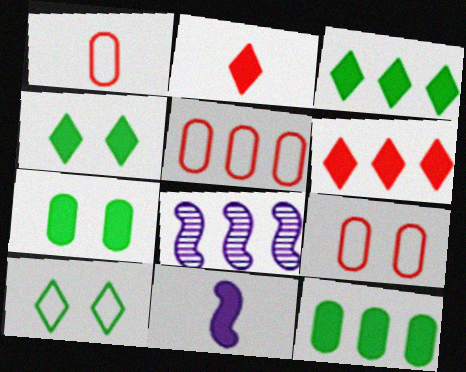[[1, 4, 8], 
[1, 5, 9], 
[3, 5, 8], 
[6, 7, 11]]